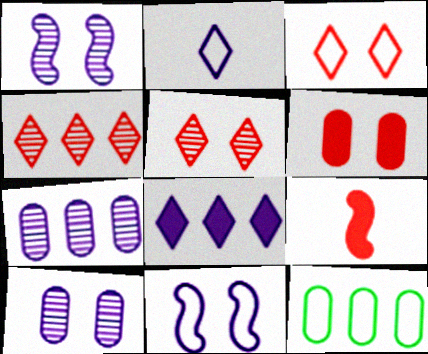[]